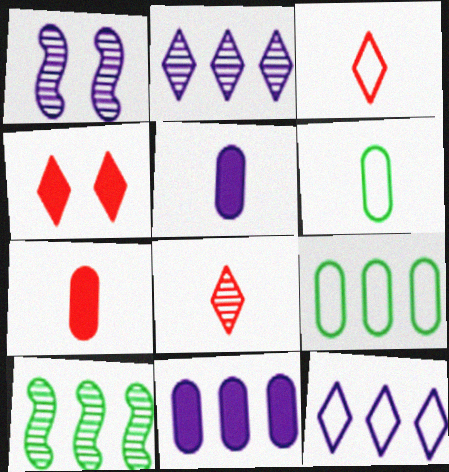[[1, 5, 12]]